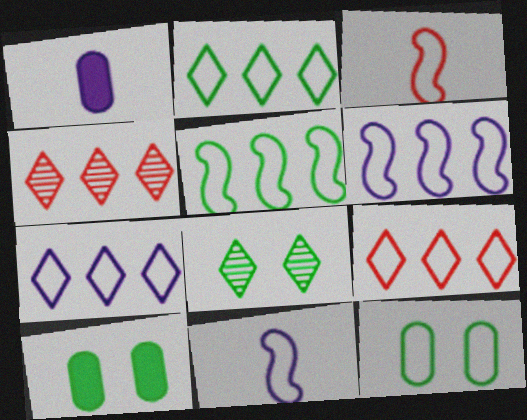[[2, 7, 9], 
[3, 7, 12], 
[4, 10, 11], 
[9, 11, 12]]